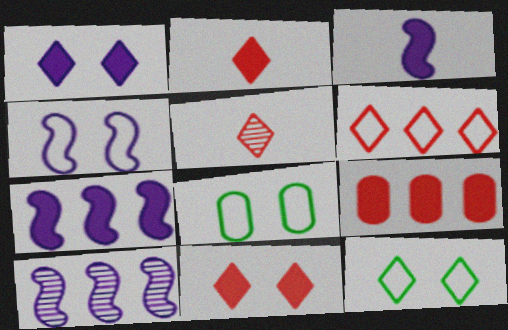[[2, 8, 10], 
[3, 4, 10], 
[5, 6, 11], 
[5, 7, 8]]